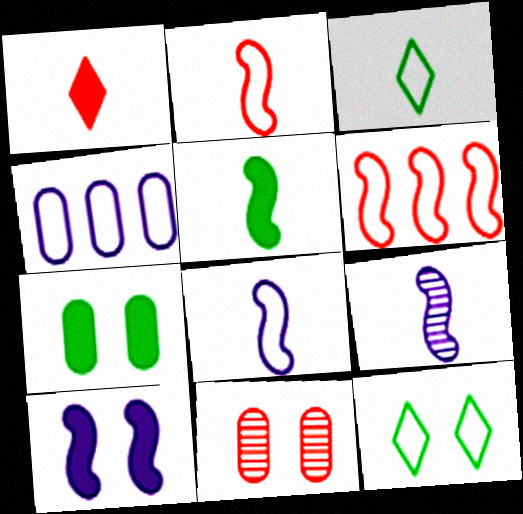[[1, 6, 11], 
[2, 4, 12], 
[2, 5, 9], 
[10, 11, 12]]